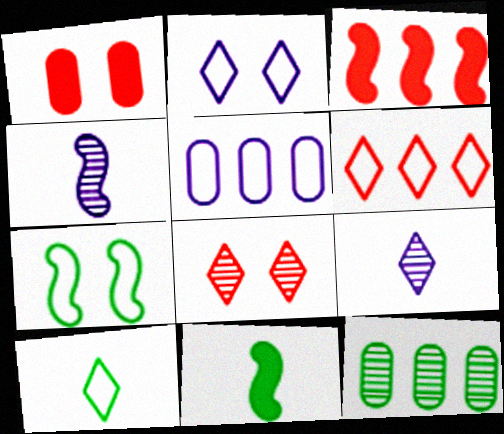[[2, 6, 10], 
[3, 4, 7], 
[4, 8, 12], 
[5, 8, 11]]